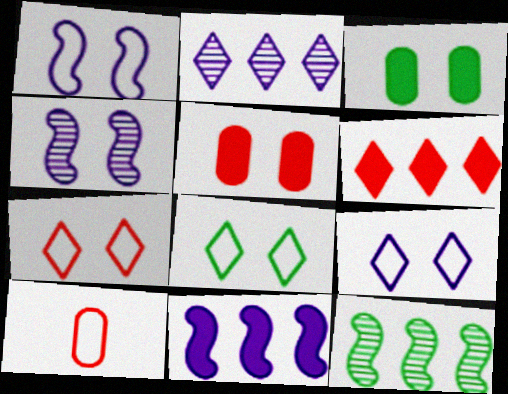[[3, 4, 7], 
[4, 5, 8], 
[7, 8, 9]]